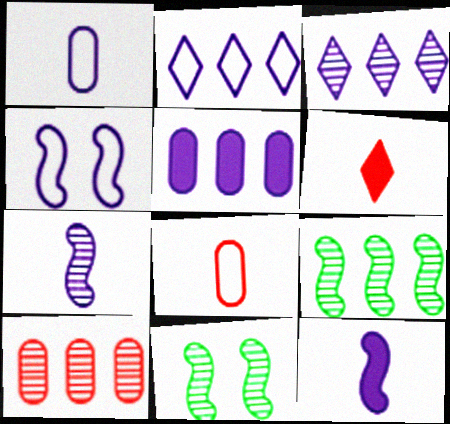[[1, 2, 4], 
[3, 9, 10]]